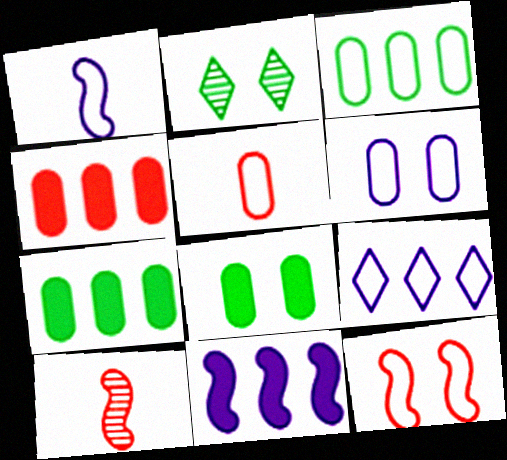[[1, 2, 4], 
[1, 6, 9], 
[2, 5, 11], 
[3, 5, 6], 
[8, 9, 10]]